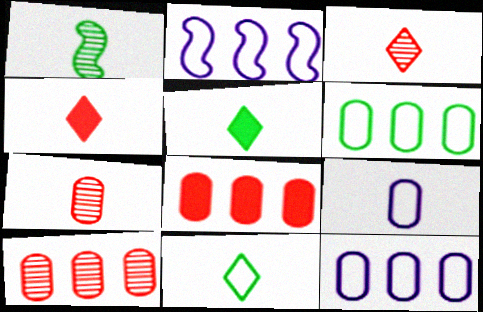[[1, 4, 9]]